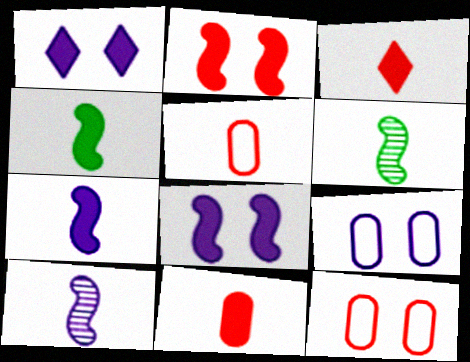[]